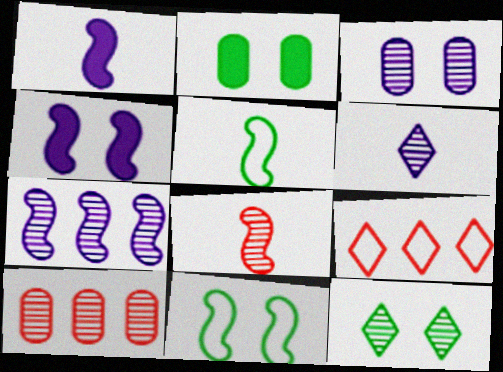[[1, 5, 8], 
[2, 11, 12], 
[3, 6, 7]]